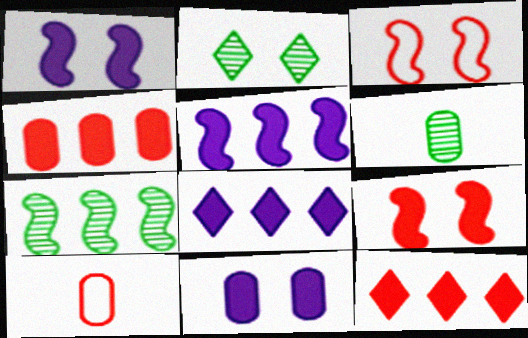[[2, 3, 11], 
[2, 5, 10], 
[2, 6, 7], 
[3, 6, 8]]